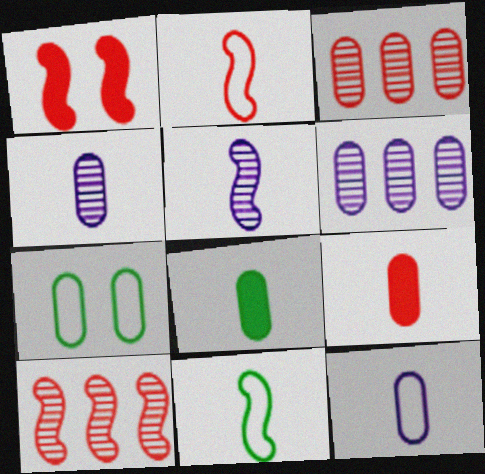[[1, 2, 10], 
[6, 7, 9]]